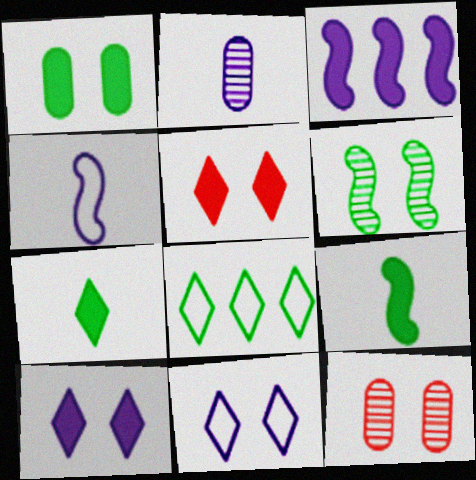[[2, 3, 11]]